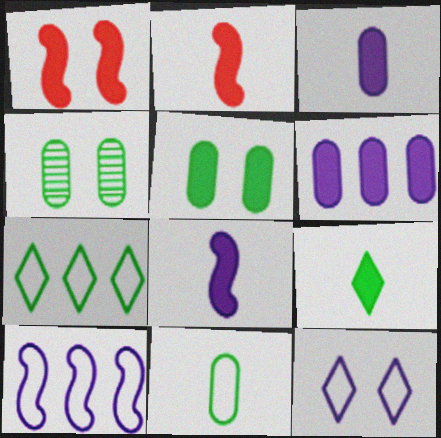[[1, 4, 12], 
[1, 6, 9], 
[2, 3, 9]]